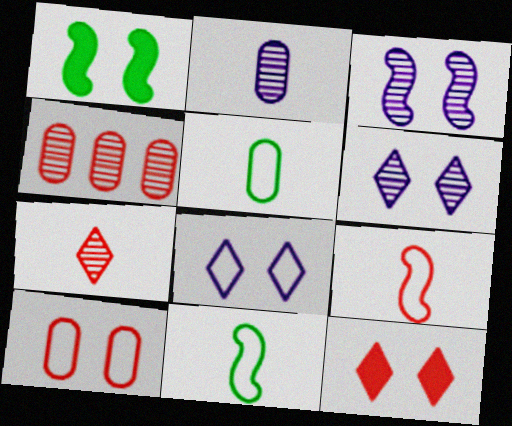[[1, 6, 10], 
[4, 9, 12]]